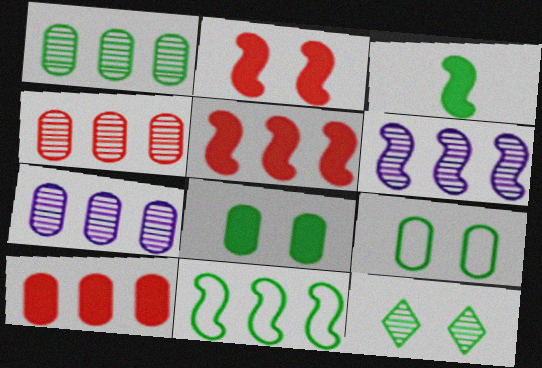[[1, 4, 7], 
[5, 6, 11]]